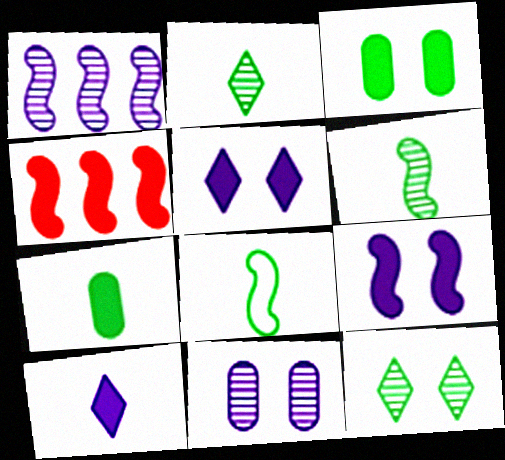[[2, 7, 8], 
[3, 4, 10], 
[4, 5, 7]]